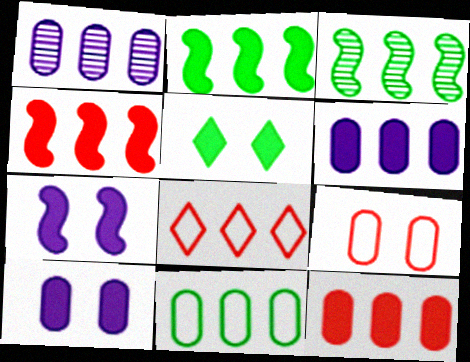[[1, 2, 8], 
[1, 11, 12], 
[3, 6, 8]]